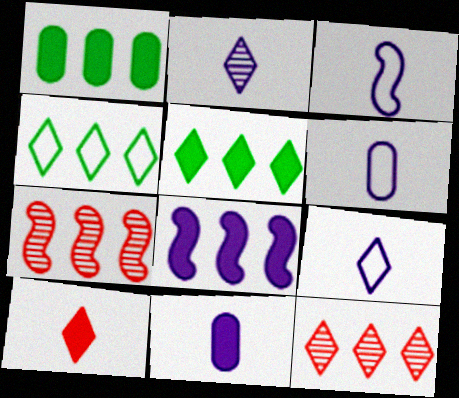[[2, 3, 11], 
[3, 6, 9]]